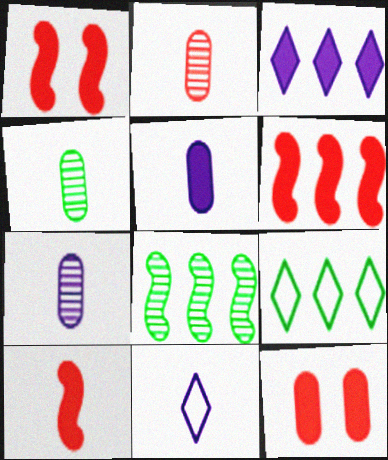[[1, 6, 10], 
[1, 7, 9], 
[2, 4, 7], 
[4, 10, 11], 
[8, 11, 12]]